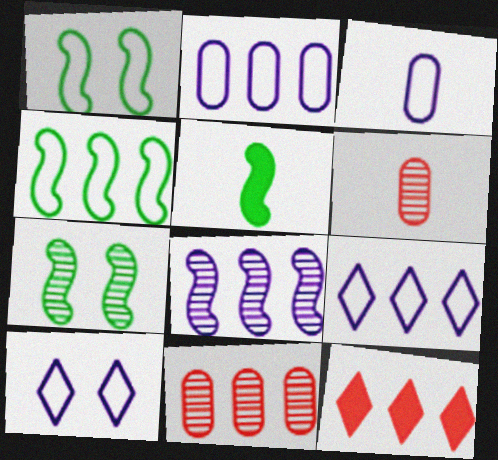[[3, 7, 12], 
[4, 5, 7], 
[5, 10, 11]]